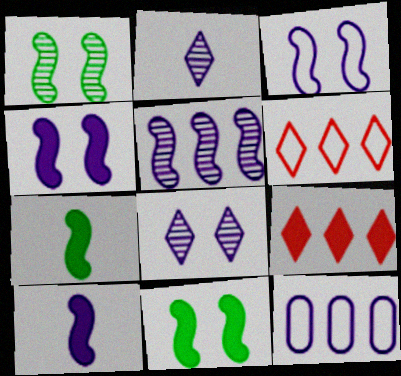[[2, 4, 12], 
[3, 5, 10], 
[8, 10, 12]]